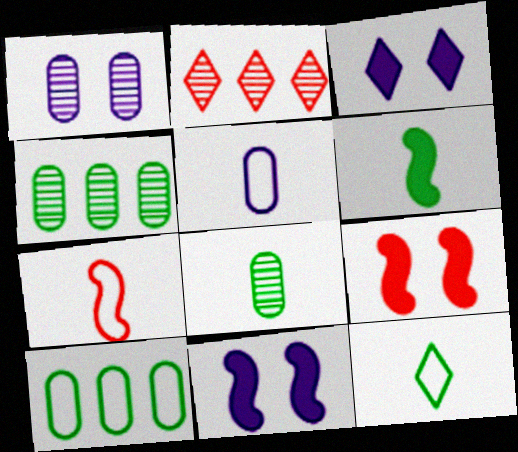[[2, 3, 12], 
[3, 4, 7], 
[5, 7, 12], 
[6, 8, 12]]